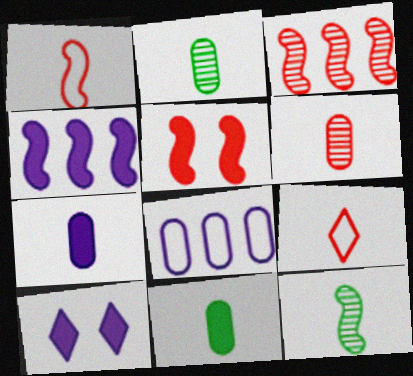[[1, 3, 5], 
[4, 7, 10], 
[7, 9, 12]]